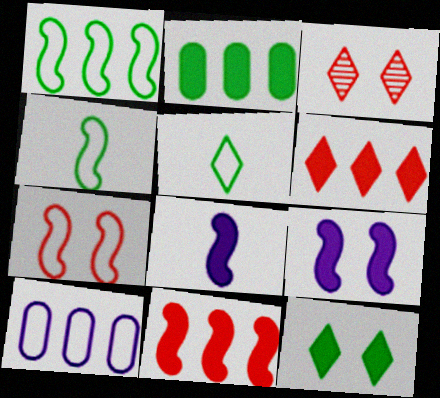[[5, 7, 10]]